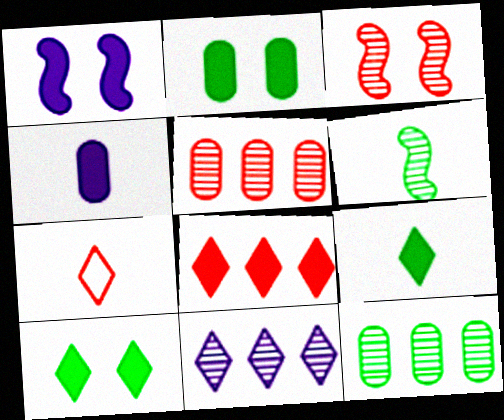[[1, 7, 12], 
[4, 6, 7], 
[7, 10, 11]]